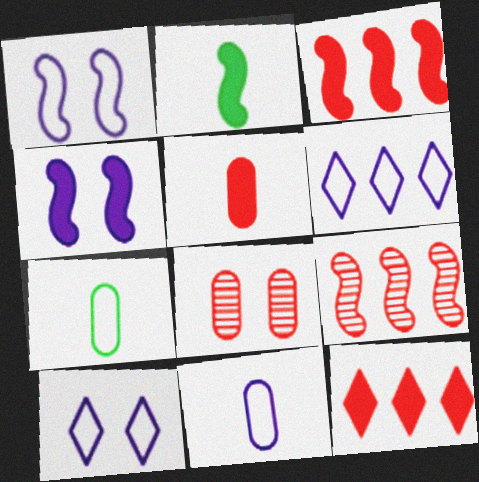[[1, 2, 9], 
[1, 6, 11], 
[2, 3, 4], 
[2, 6, 8]]